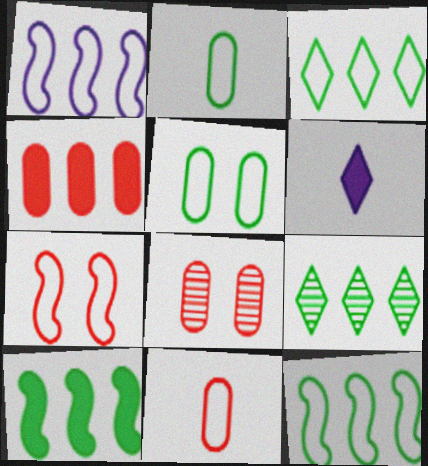[[1, 4, 9], 
[4, 8, 11], 
[6, 8, 12]]